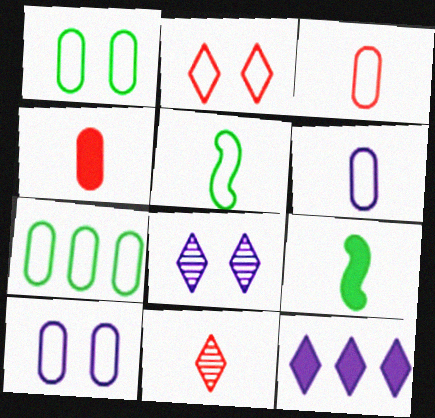[[3, 7, 10], 
[6, 9, 11]]